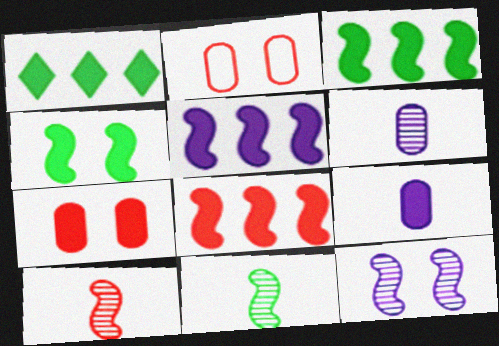[[3, 5, 8]]